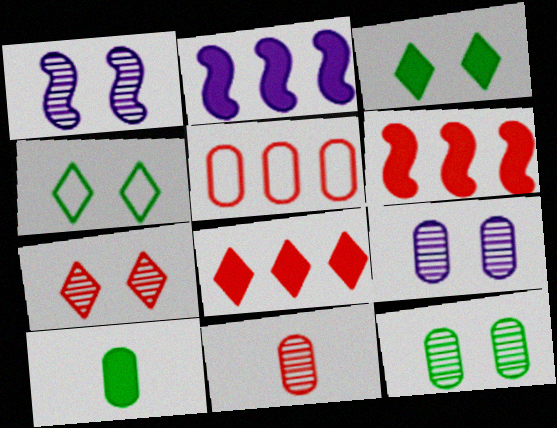[[1, 7, 12], 
[2, 4, 11], 
[5, 9, 10]]